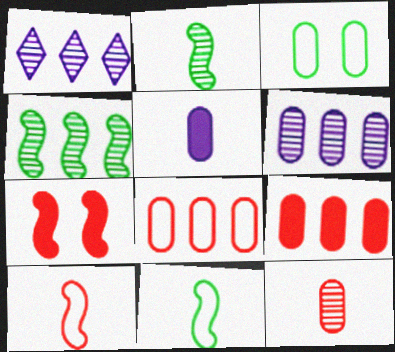[]